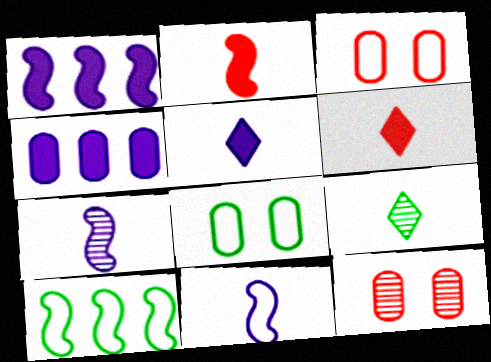[[1, 3, 9], 
[5, 10, 12]]